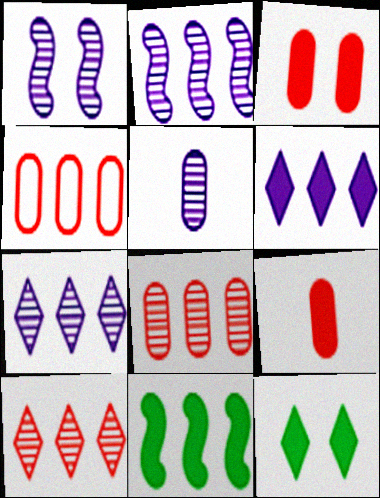[[1, 5, 7], 
[4, 7, 11]]